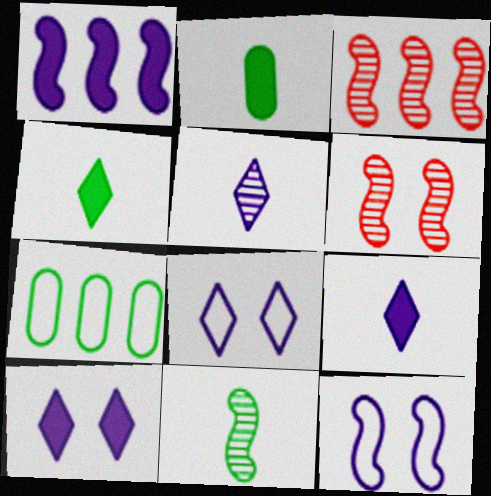[[2, 3, 8], 
[6, 7, 9]]